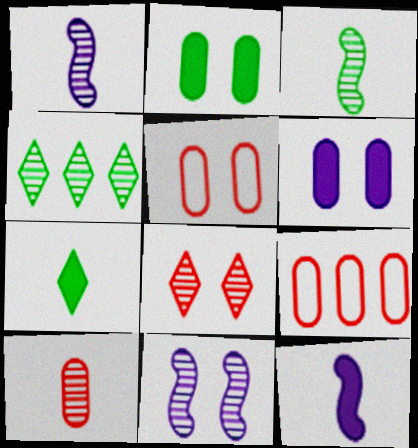[[4, 5, 12], 
[4, 10, 11], 
[7, 9, 11]]